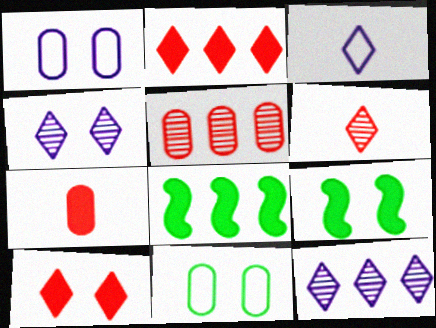[[1, 6, 8], 
[3, 5, 9]]